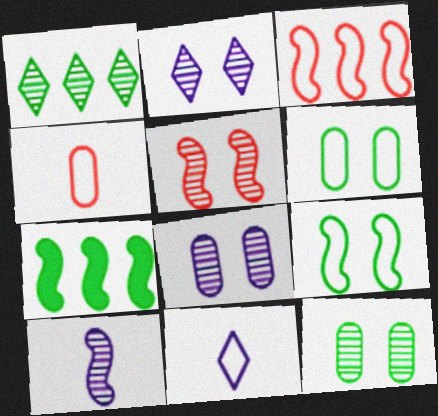[[2, 4, 7], 
[2, 5, 12], 
[3, 6, 11]]